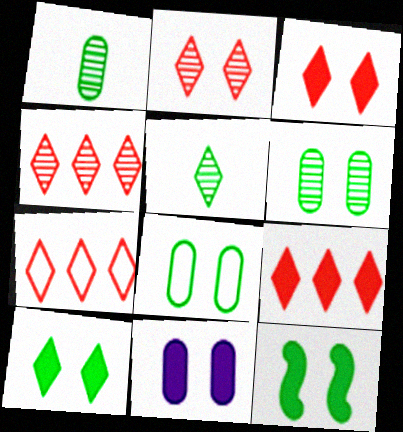[[3, 11, 12], 
[4, 7, 9]]